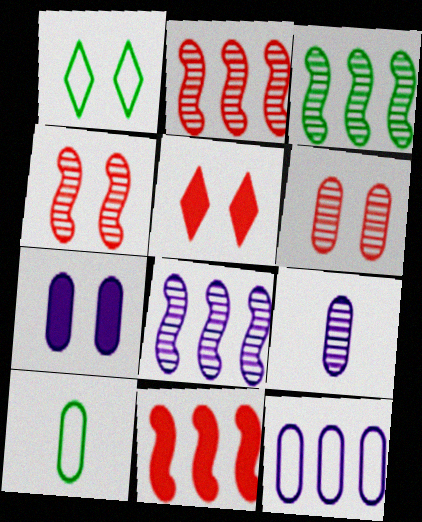[[1, 4, 7], 
[1, 9, 11], 
[2, 3, 8], 
[5, 8, 10], 
[7, 9, 12]]